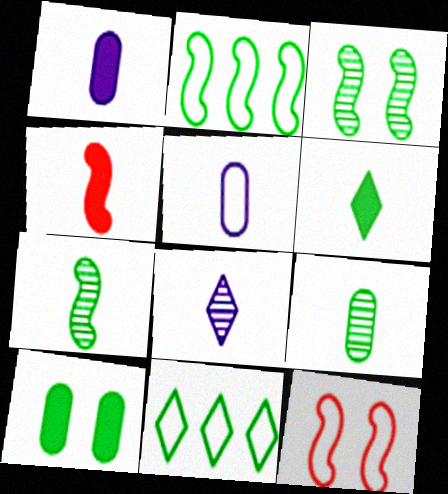[[1, 4, 6], 
[5, 11, 12], 
[7, 10, 11]]